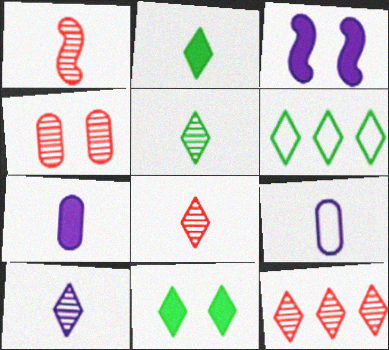[[1, 2, 9], 
[1, 4, 12], 
[5, 6, 11], 
[5, 8, 10]]